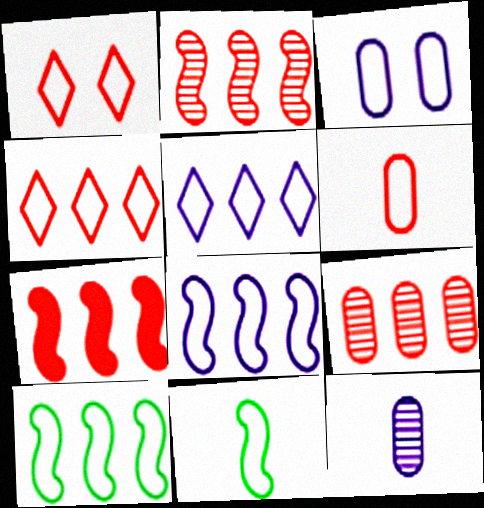[[3, 4, 11], 
[4, 7, 9]]